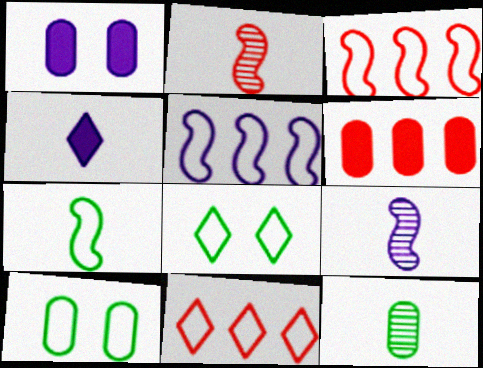[[6, 8, 9]]